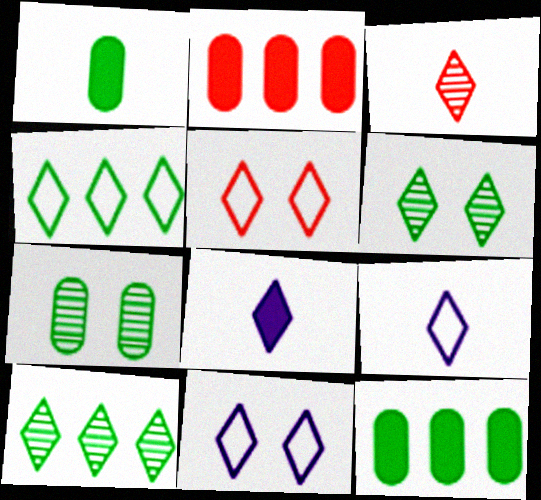[[4, 5, 9], 
[5, 8, 10]]